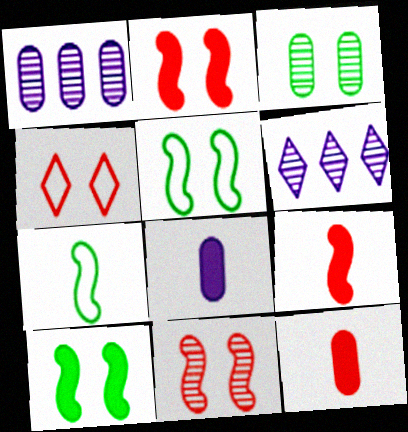[[5, 6, 12]]